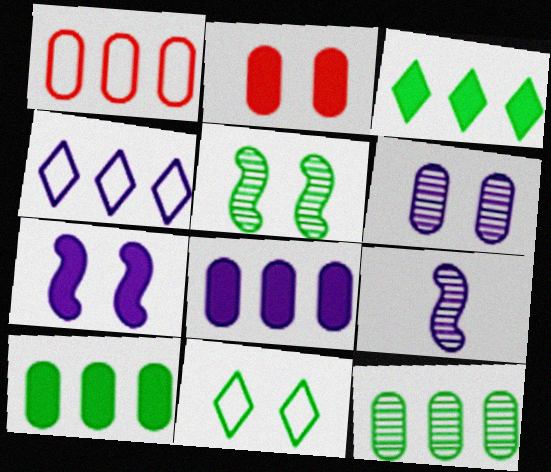[[1, 8, 12]]